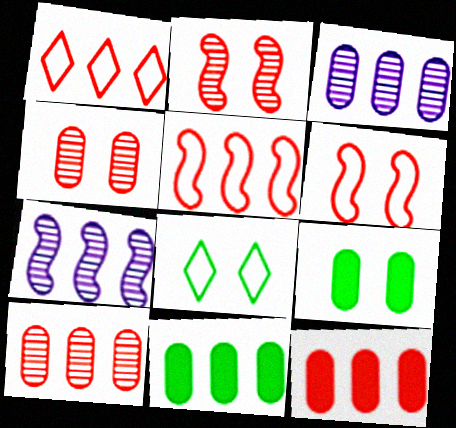[[1, 7, 11]]